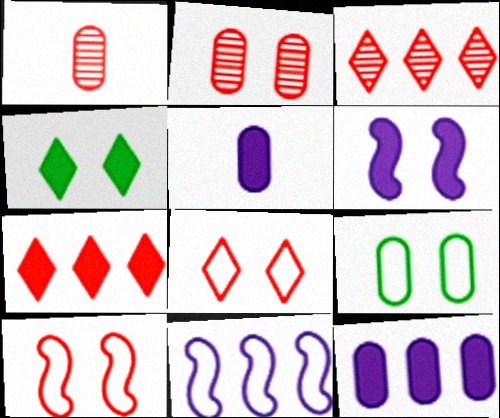[[1, 4, 11], 
[1, 7, 10], 
[1, 9, 12]]